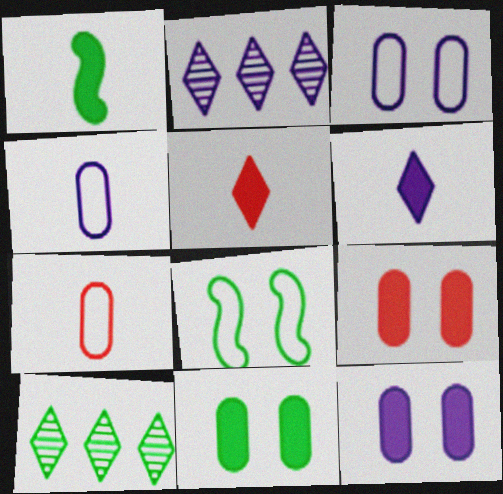[[9, 11, 12]]